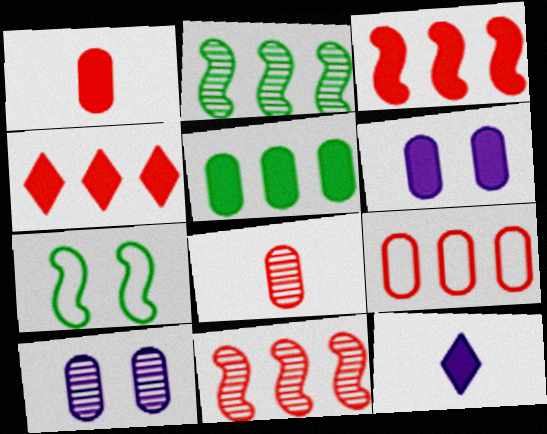[[1, 5, 6], 
[4, 9, 11]]